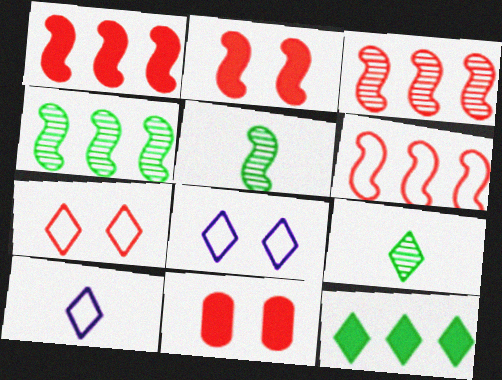[[1, 3, 6], 
[4, 10, 11]]